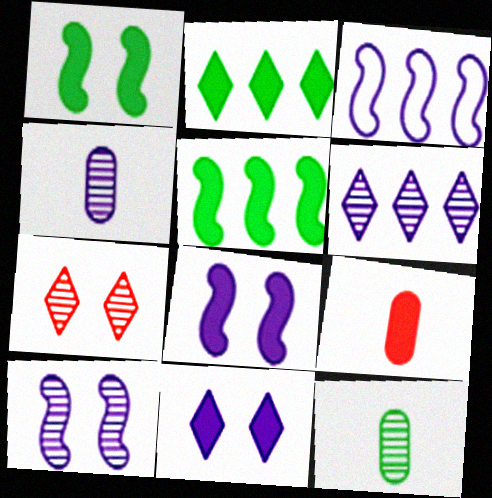[[2, 8, 9], 
[3, 4, 11], 
[4, 6, 10], 
[5, 9, 11]]